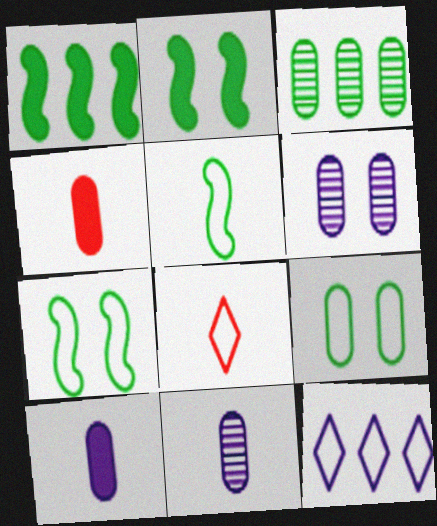[[1, 6, 8]]